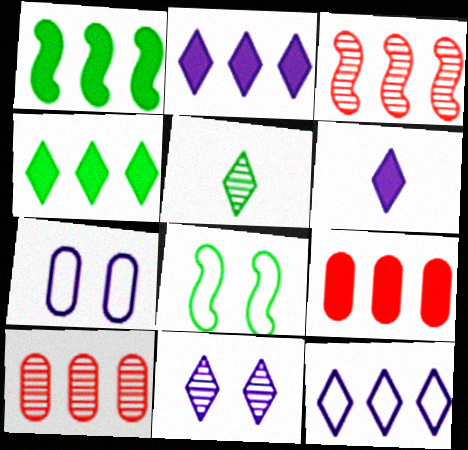[[1, 2, 9], 
[1, 10, 12], 
[6, 8, 10], 
[6, 11, 12]]